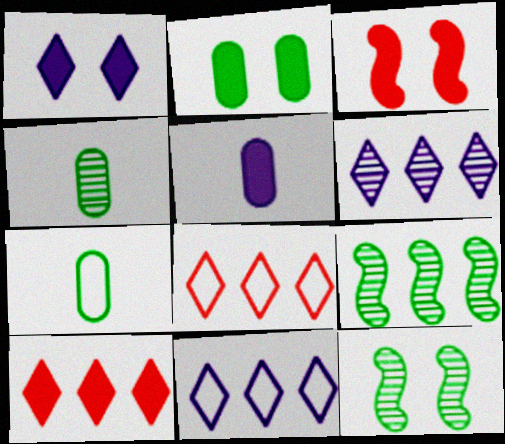[[1, 2, 3], 
[3, 4, 11], 
[3, 6, 7], 
[5, 8, 12]]